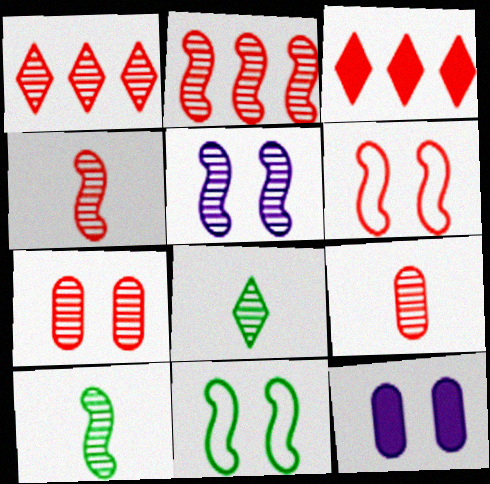[[1, 4, 7], 
[2, 5, 10], 
[3, 6, 9]]